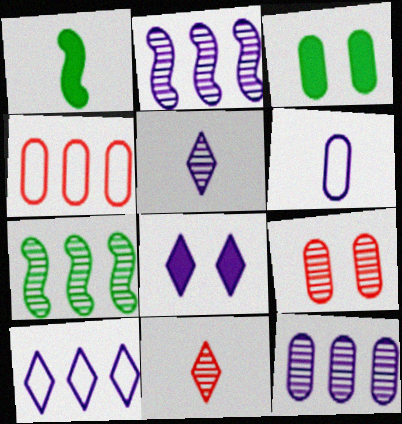[[1, 6, 11], 
[1, 9, 10], 
[2, 6, 8], 
[5, 7, 9], 
[5, 8, 10]]